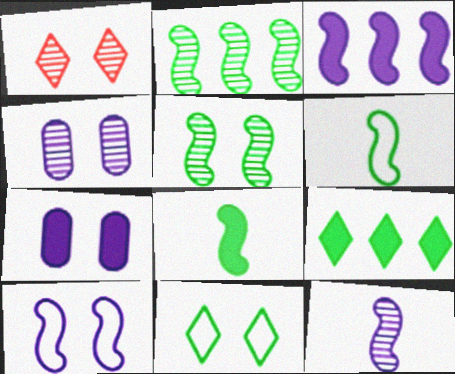[[1, 4, 5], 
[3, 10, 12]]